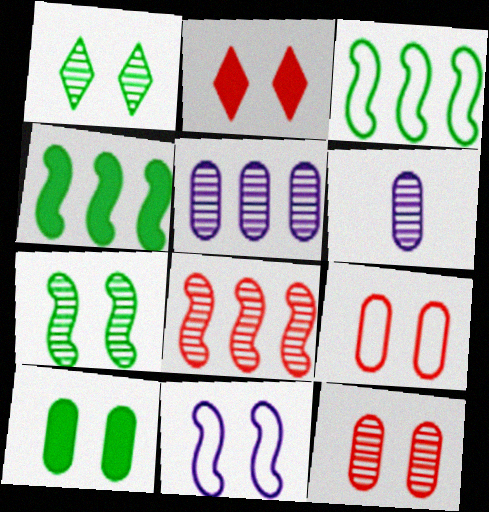[[1, 6, 8], 
[2, 3, 6]]